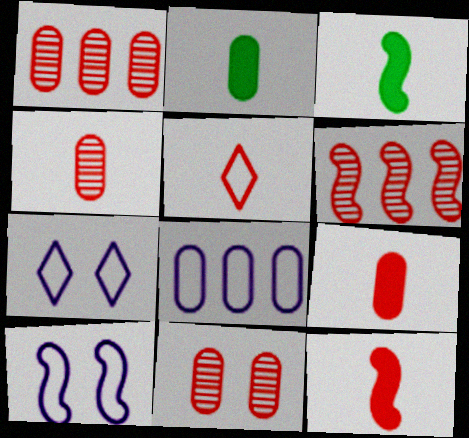[[1, 3, 7], 
[1, 4, 11], 
[2, 6, 7], 
[2, 8, 11], 
[3, 6, 10], 
[4, 5, 12]]